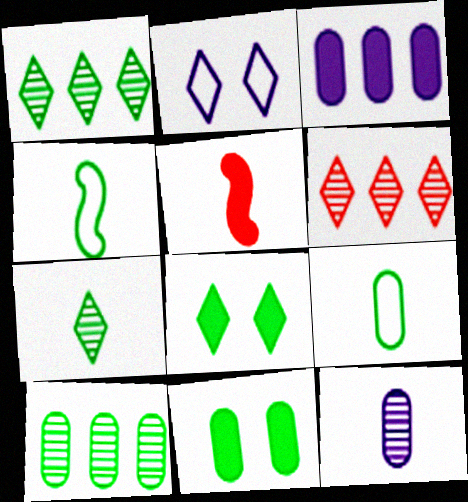[[1, 4, 11], 
[2, 5, 10], 
[3, 5, 8], 
[4, 8, 10], 
[9, 10, 11]]